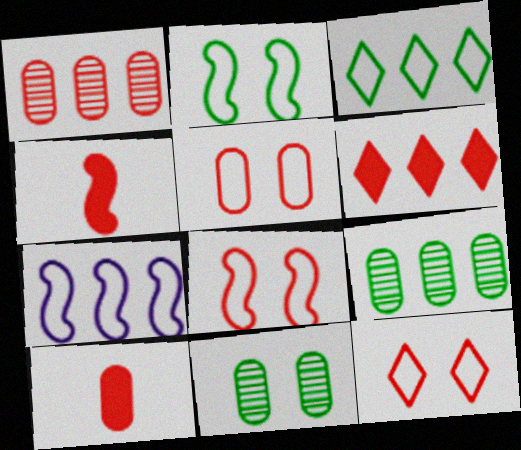[[1, 4, 12], 
[1, 5, 10], 
[5, 8, 12], 
[6, 7, 9]]